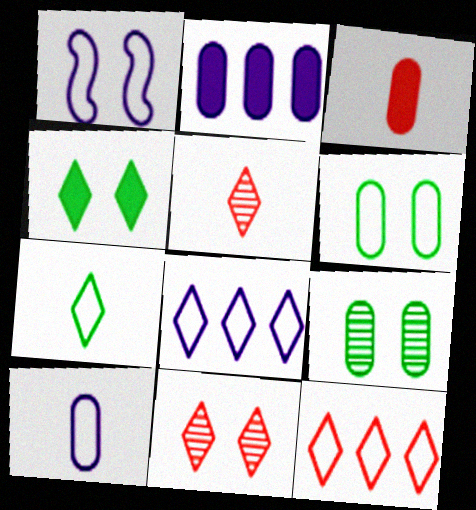[[1, 8, 10], 
[4, 5, 8]]